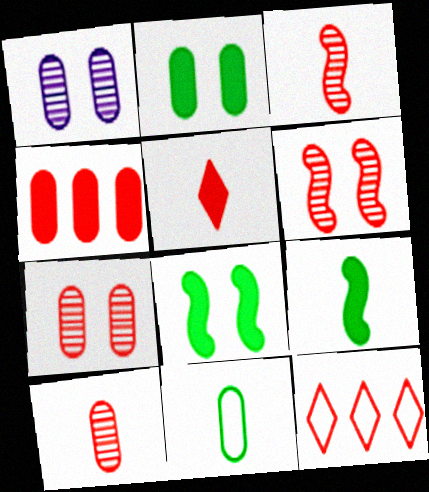[[1, 4, 11], 
[1, 9, 12]]